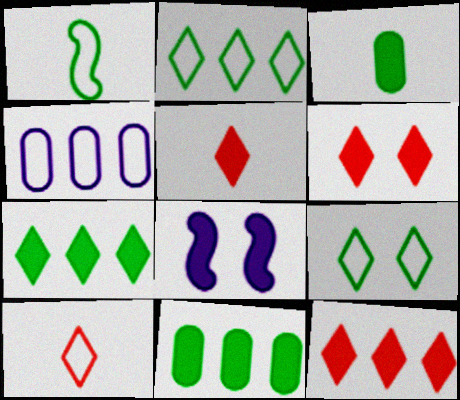[[3, 8, 12], 
[5, 6, 12], 
[5, 8, 11]]